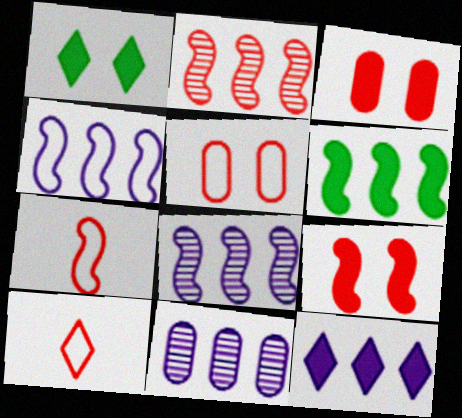[[1, 7, 11], 
[2, 3, 10], 
[2, 4, 6], 
[2, 7, 9], 
[4, 11, 12]]